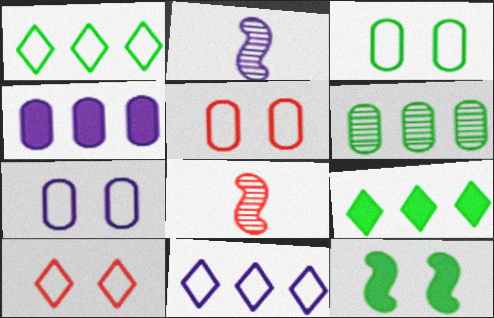[[2, 5, 9], 
[3, 5, 7], 
[7, 8, 9]]